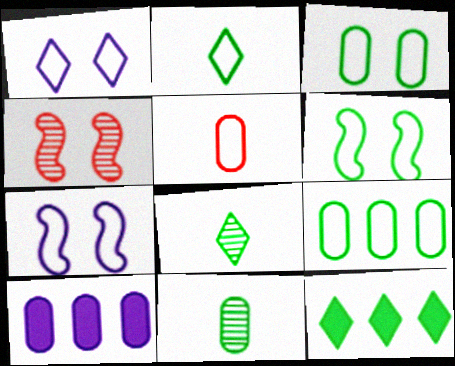[[2, 4, 10], 
[2, 6, 9], 
[6, 11, 12]]